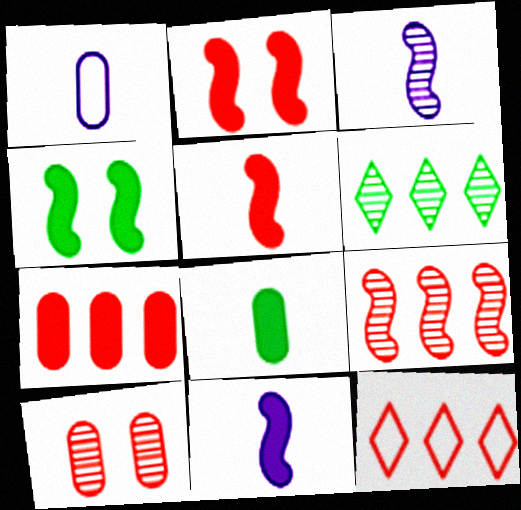[[1, 2, 6], 
[3, 6, 10], 
[5, 10, 12], 
[7, 9, 12]]